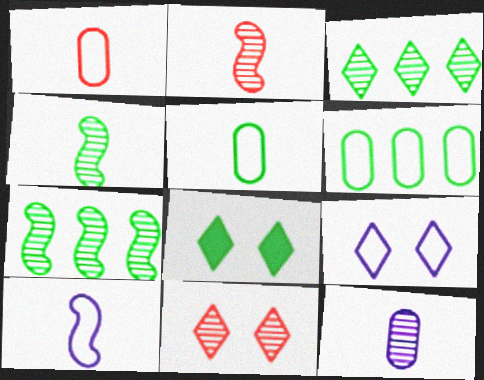[[4, 6, 8], 
[5, 7, 8], 
[7, 11, 12], 
[8, 9, 11]]